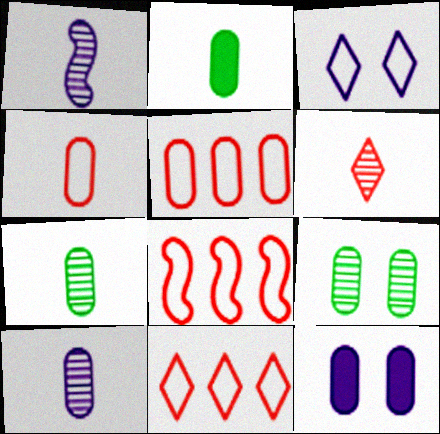[[1, 6, 7], 
[2, 4, 10], 
[5, 7, 12], 
[5, 8, 11]]